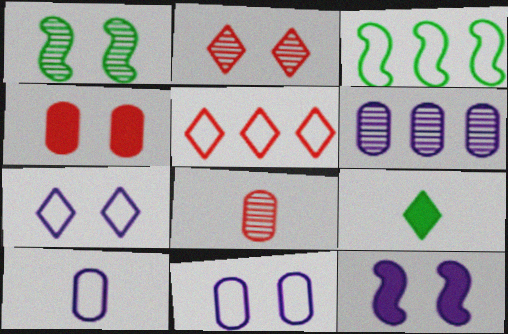[[1, 4, 7]]